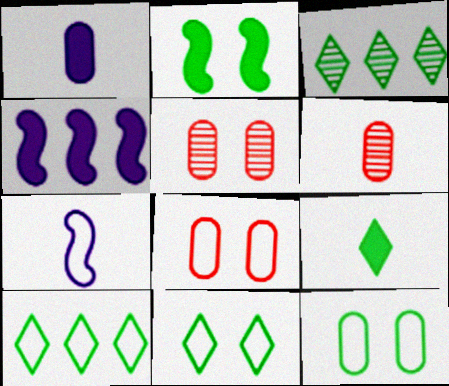[[3, 9, 11], 
[4, 6, 11], 
[6, 7, 9], 
[7, 8, 10]]